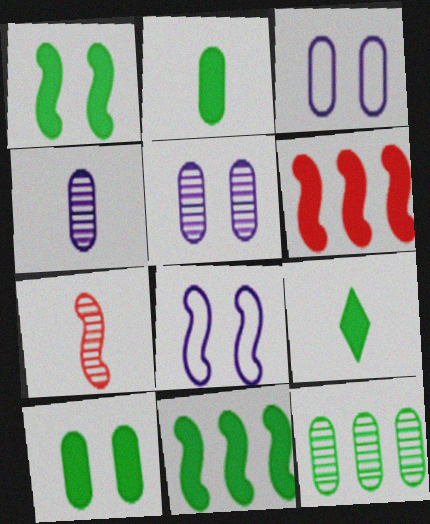[[7, 8, 11], 
[9, 10, 11]]